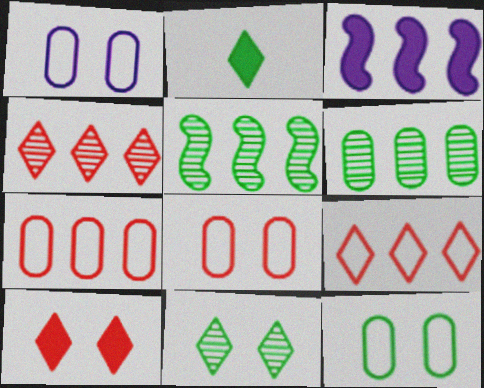[[1, 8, 12], 
[2, 5, 12], 
[3, 6, 9]]